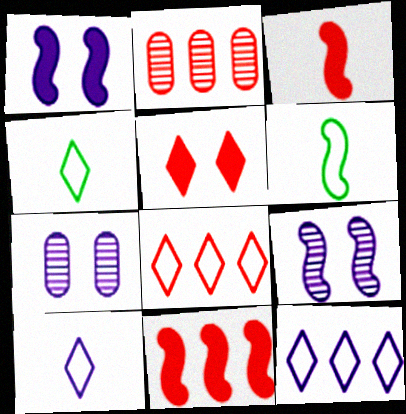[[1, 2, 4], 
[2, 8, 11], 
[4, 7, 11], 
[6, 9, 11]]